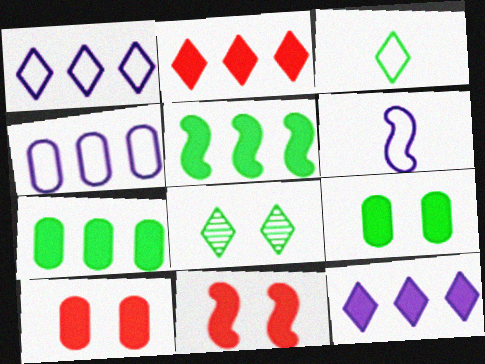[]